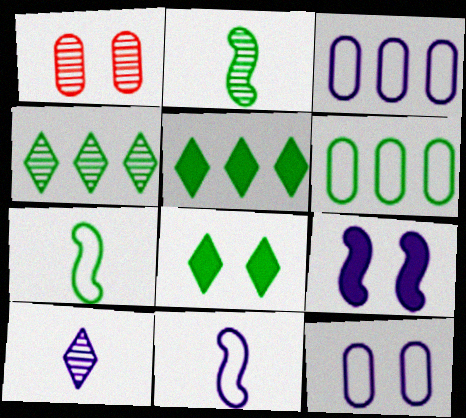[[1, 5, 11], 
[2, 6, 8], 
[3, 9, 10]]